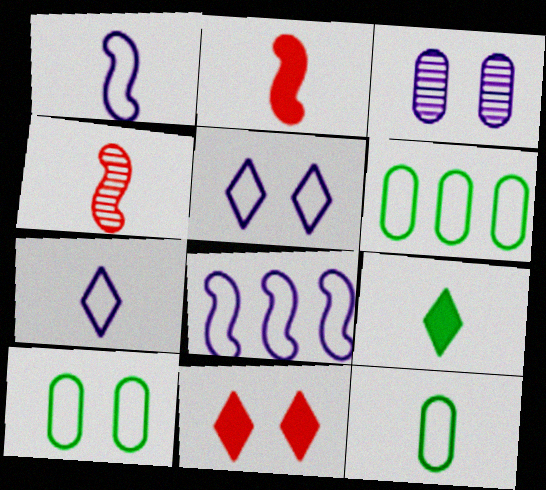[[6, 10, 12]]